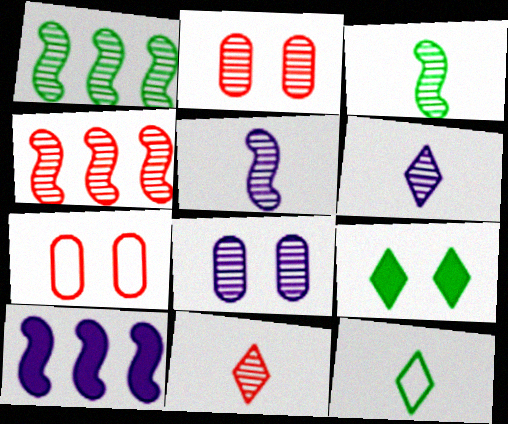[[1, 2, 6], 
[1, 8, 11], 
[2, 4, 11], 
[2, 10, 12]]